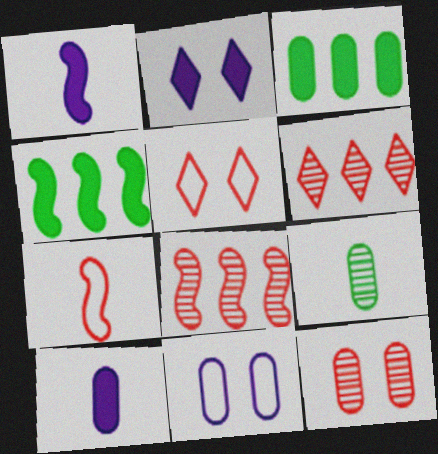[]